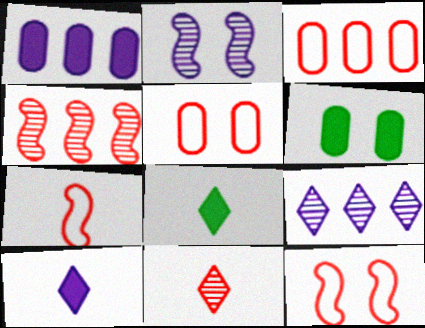[[2, 3, 8], 
[6, 7, 9]]